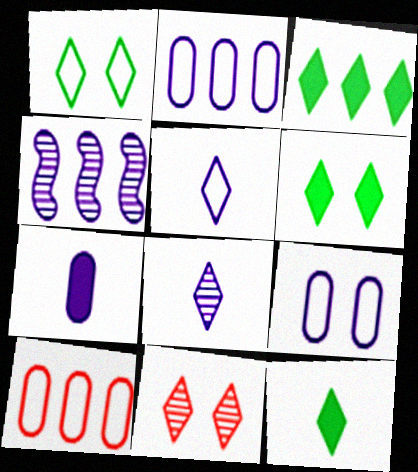[[3, 4, 10], 
[3, 5, 11], 
[3, 6, 12]]